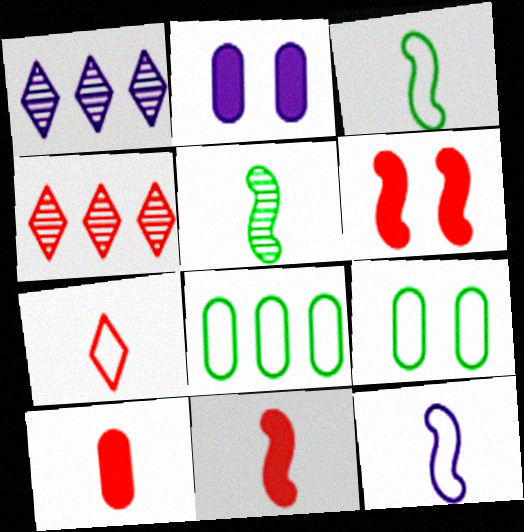[[1, 2, 12], 
[1, 9, 11], 
[2, 3, 4], 
[5, 11, 12]]